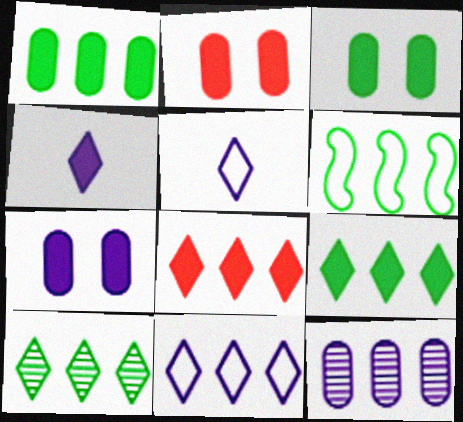[[1, 6, 10], 
[2, 3, 7], 
[6, 8, 12], 
[8, 10, 11]]